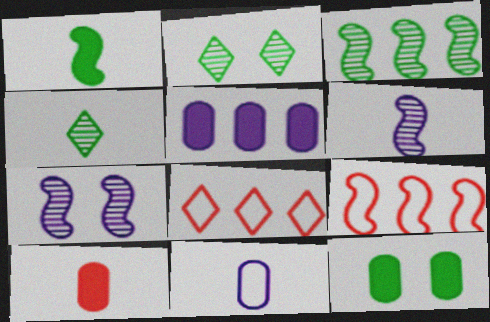[[1, 7, 9], 
[3, 5, 8], 
[5, 10, 12], 
[6, 8, 12]]